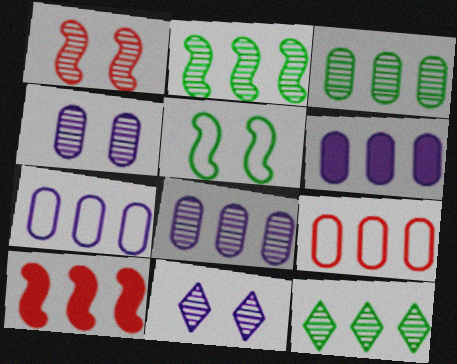[[2, 3, 12], 
[3, 6, 9], 
[6, 7, 8], 
[7, 10, 12]]